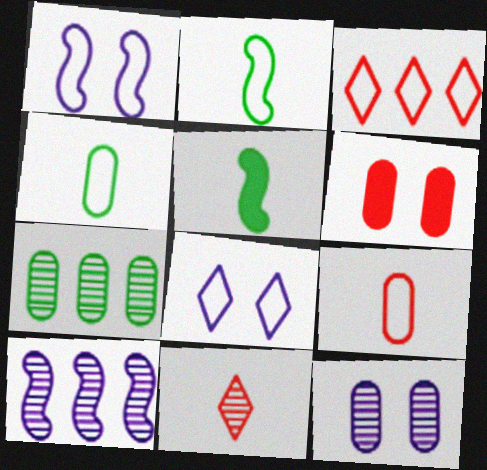[[1, 3, 4], 
[3, 5, 12]]